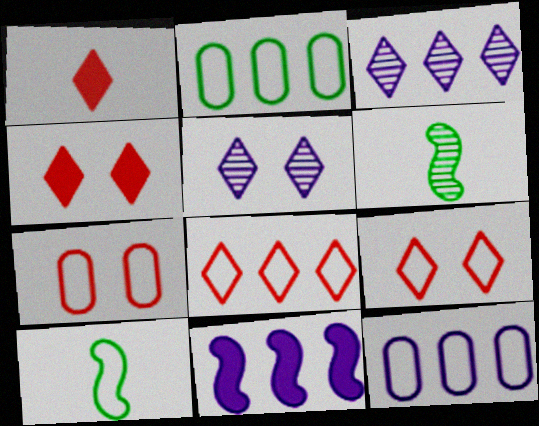[[3, 11, 12], 
[4, 6, 12], 
[9, 10, 12]]